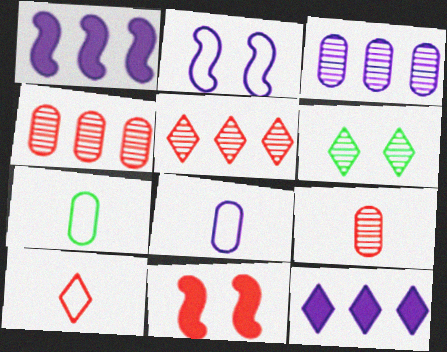[[4, 10, 11], 
[6, 10, 12]]